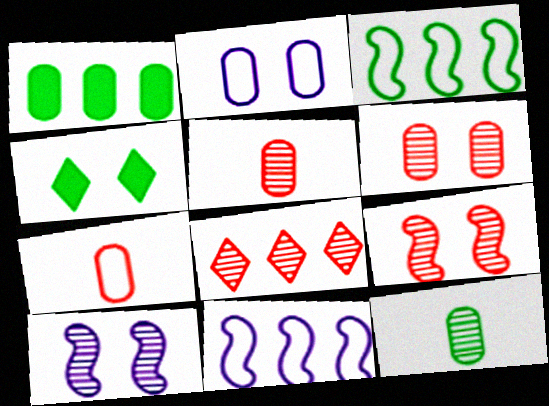[[1, 2, 5], 
[1, 8, 11], 
[2, 4, 9], 
[3, 4, 12], 
[4, 5, 11], 
[5, 8, 9], 
[8, 10, 12]]